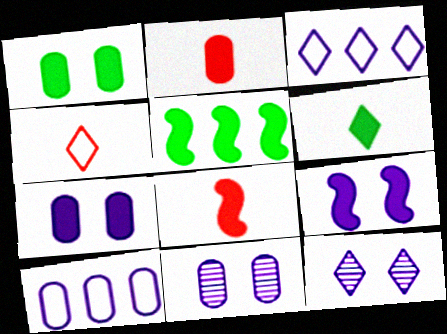[[1, 5, 6], 
[4, 5, 11], 
[5, 8, 9]]